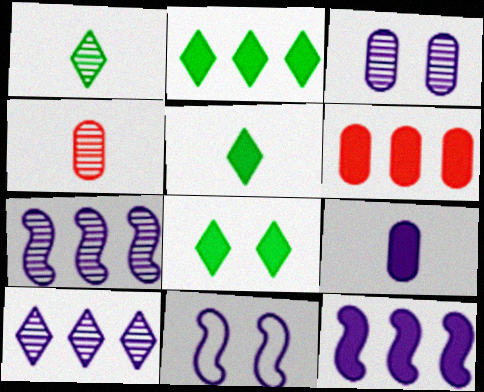[[1, 6, 11], 
[2, 4, 11], 
[2, 5, 8], 
[2, 6, 12], 
[9, 10, 11]]